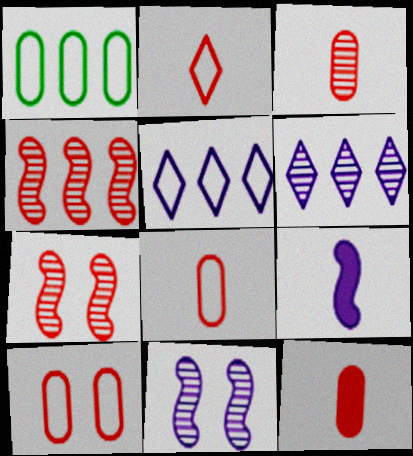[[3, 8, 12]]